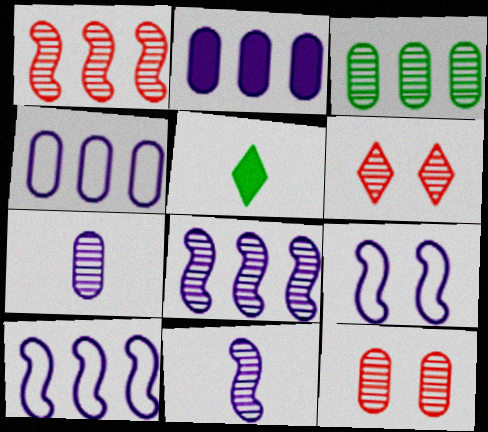[[3, 6, 11], 
[3, 7, 12], 
[5, 10, 12]]